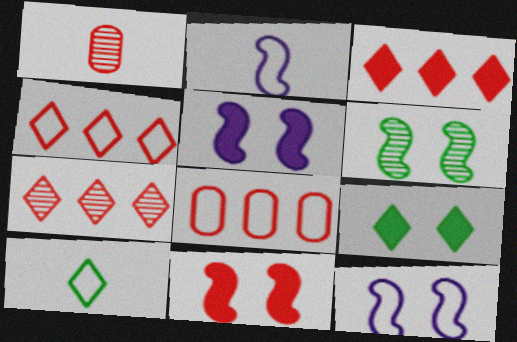[[1, 4, 11], 
[3, 4, 7], 
[6, 11, 12], 
[8, 10, 12]]